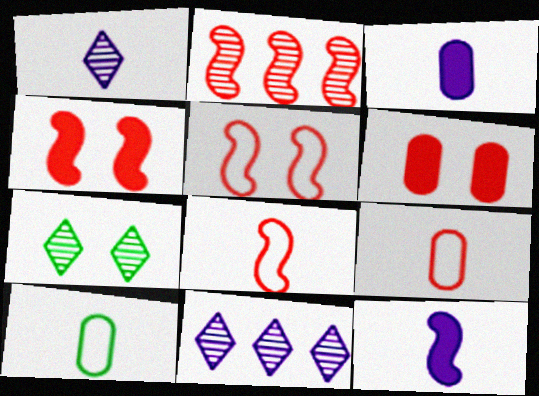[[2, 4, 8], 
[4, 10, 11]]